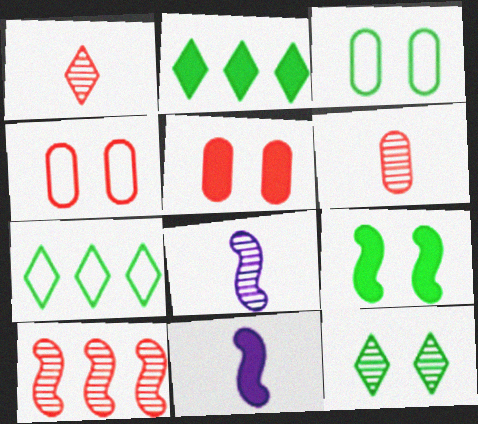[[2, 4, 8], 
[2, 5, 11], 
[3, 9, 12], 
[5, 7, 8]]